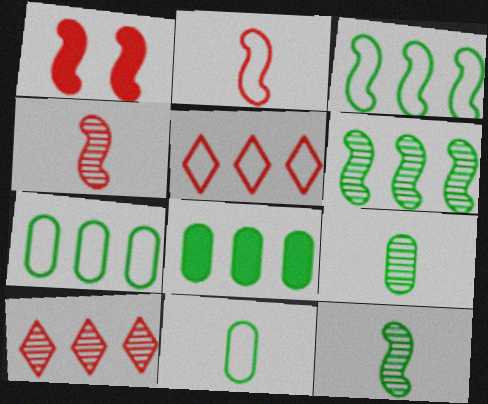[]